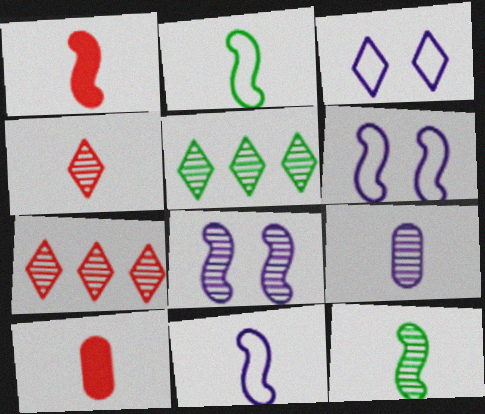[[1, 11, 12], 
[4, 9, 12], 
[5, 6, 10]]